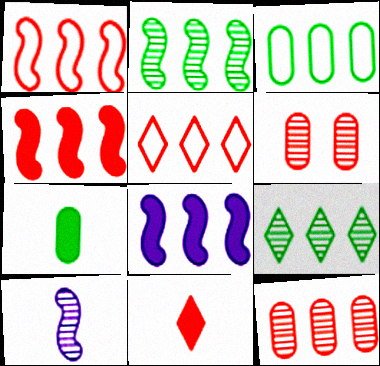[[1, 2, 8], 
[1, 6, 11], 
[4, 5, 12], 
[6, 9, 10]]